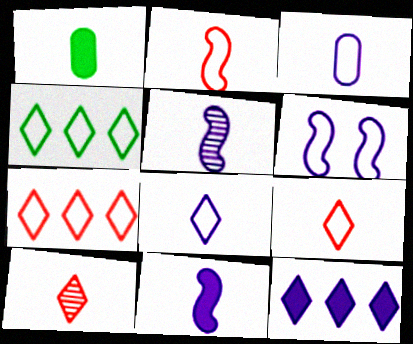[[1, 5, 9]]